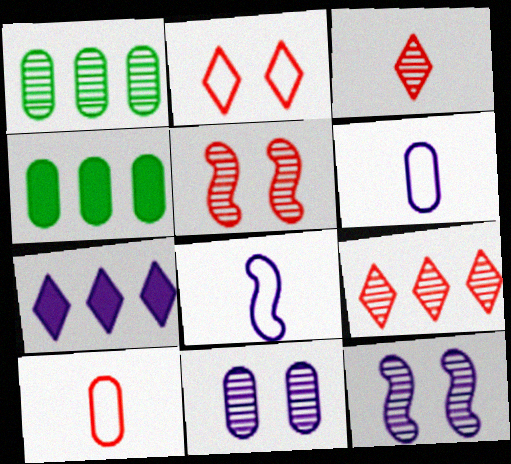[[1, 3, 12], 
[4, 10, 11], 
[6, 7, 12], 
[7, 8, 11]]